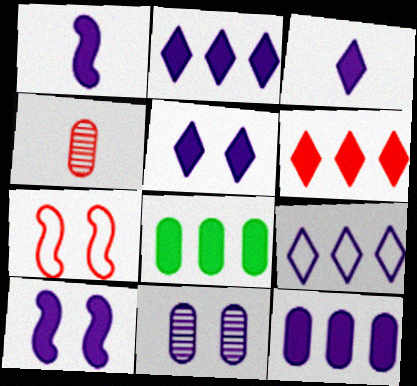[[1, 5, 12], 
[1, 9, 11], 
[2, 3, 5], 
[3, 10, 12], 
[4, 6, 7]]